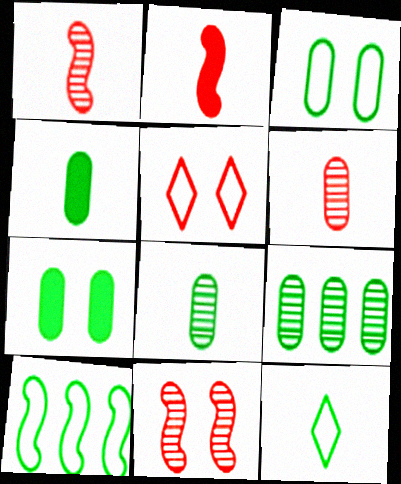[[3, 4, 9], 
[3, 10, 12]]